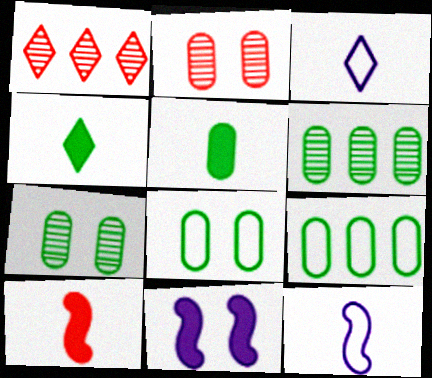[[5, 6, 8], 
[5, 7, 9]]